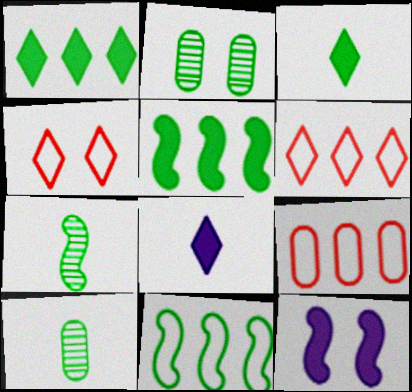[[2, 3, 11], 
[2, 4, 12], 
[6, 10, 12]]